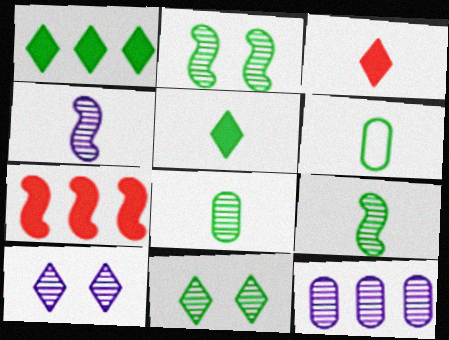[[1, 2, 6], 
[3, 4, 6], 
[4, 10, 12], 
[5, 6, 9], 
[6, 7, 10]]